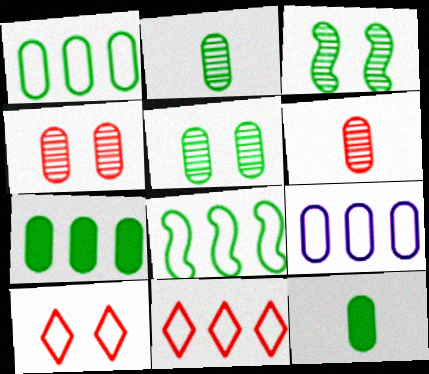[[1, 5, 12], 
[4, 9, 12], 
[8, 9, 11]]